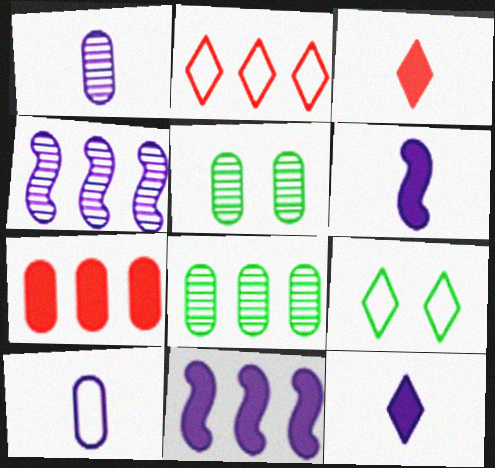[[2, 5, 6], 
[2, 8, 11], 
[5, 7, 10]]